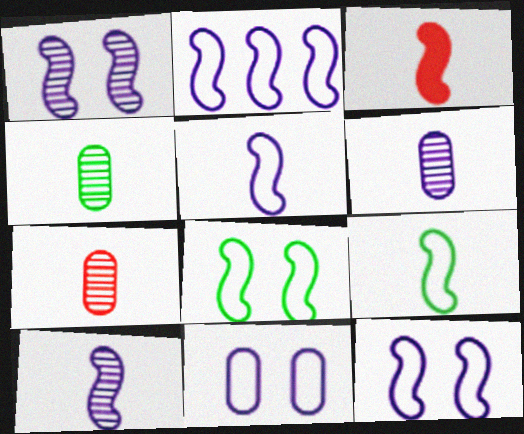[[2, 5, 12], 
[3, 9, 10], 
[4, 6, 7]]